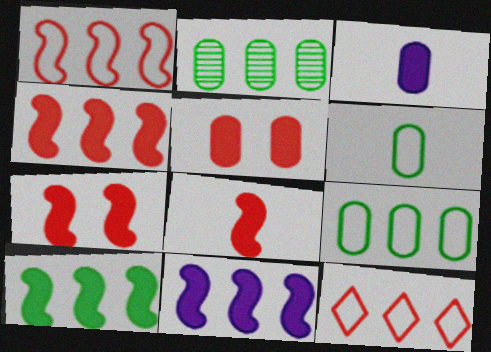[[2, 11, 12], 
[4, 7, 8], 
[4, 10, 11]]